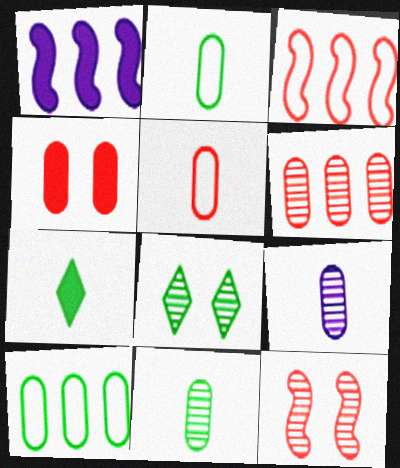[[1, 4, 7], 
[1, 5, 8], 
[4, 5, 6], 
[4, 9, 10]]